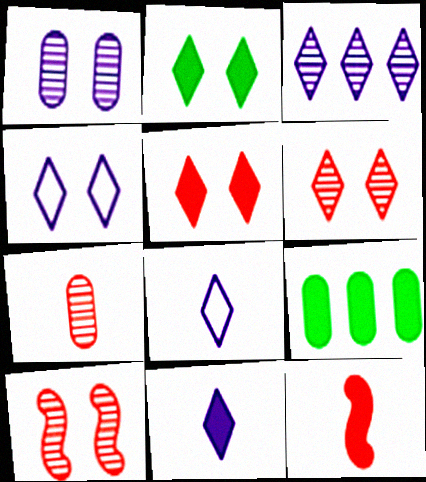[[2, 4, 6], 
[3, 4, 11], 
[8, 9, 10]]